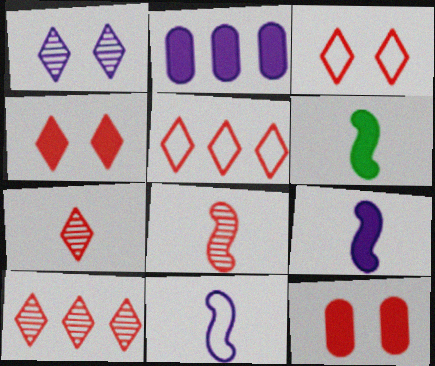[[1, 2, 11], 
[2, 4, 6], 
[4, 5, 7], 
[5, 8, 12], 
[6, 8, 11]]